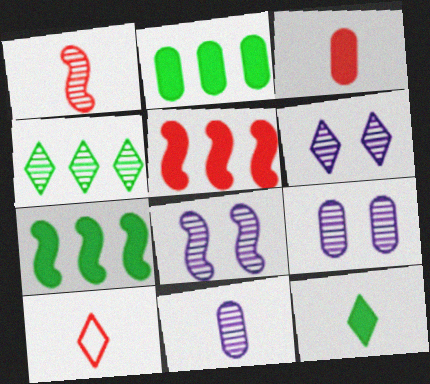[[1, 3, 10], 
[1, 4, 9], 
[2, 8, 10], 
[6, 8, 9], 
[7, 9, 10]]